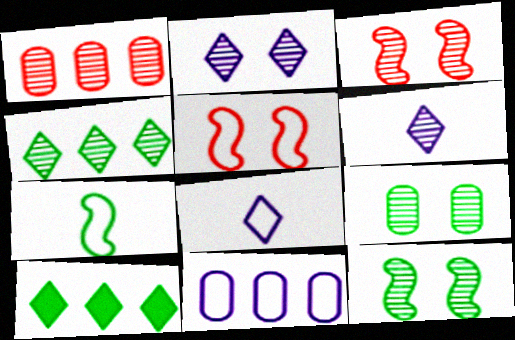[[1, 6, 12], 
[2, 3, 9], 
[7, 9, 10]]